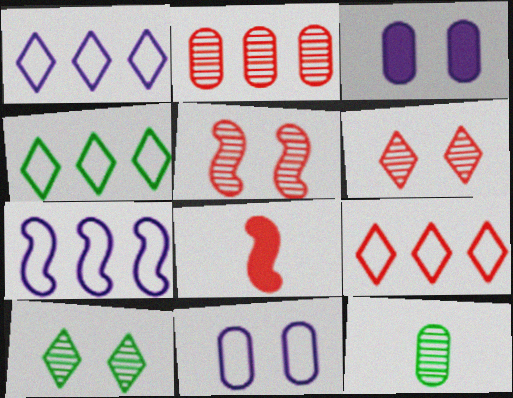[[1, 4, 9]]